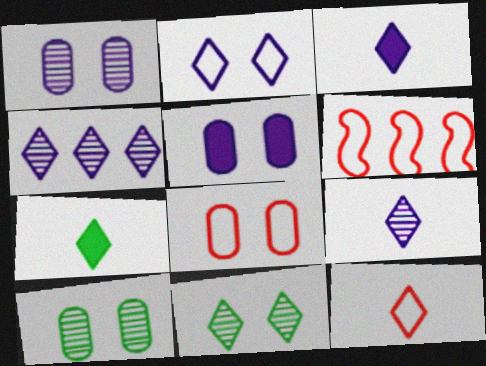[[1, 6, 7], 
[2, 3, 4], 
[3, 6, 10], 
[5, 8, 10], 
[6, 8, 12], 
[7, 9, 12]]